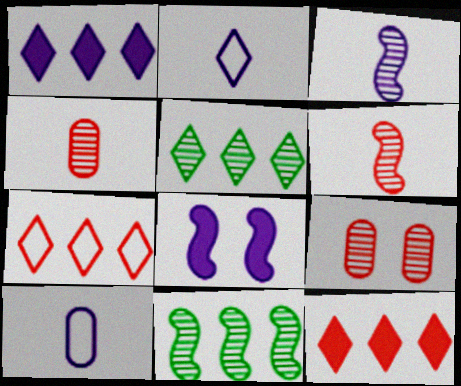[[1, 5, 7], 
[3, 5, 9]]